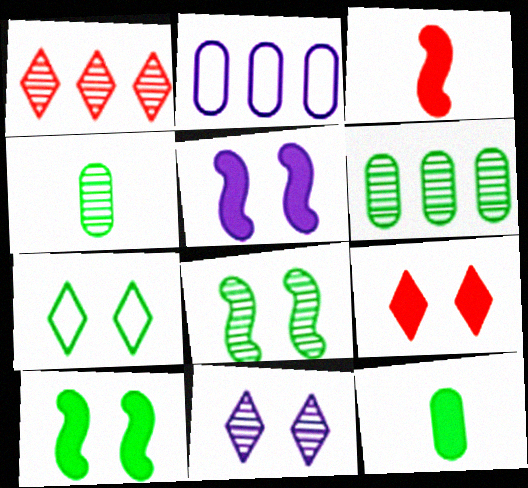[[7, 9, 11]]